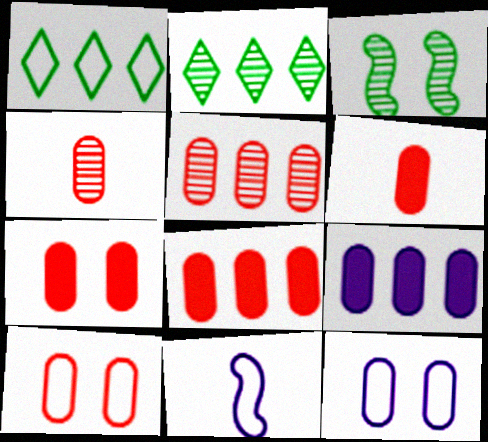[[1, 10, 11], 
[2, 7, 11], 
[4, 8, 10], 
[5, 6, 10], 
[6, 7, 8]]